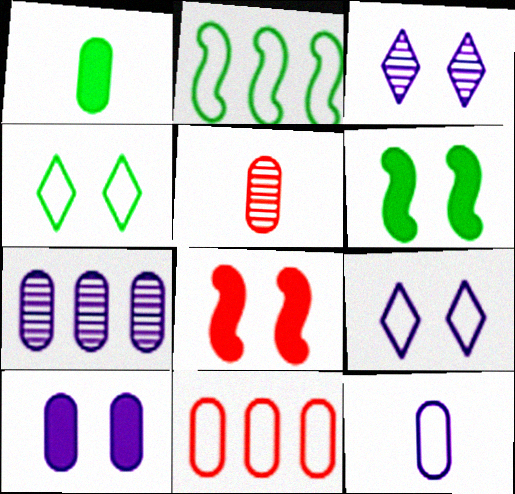[[1, 5, 12], 
[7, 10, 12]]